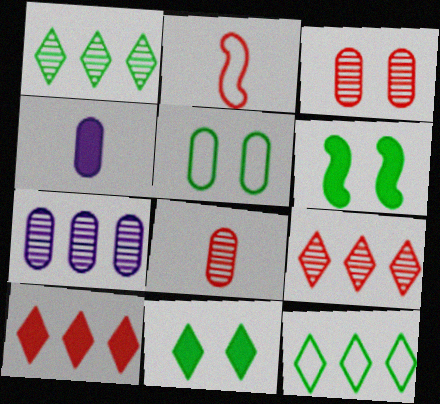[[2, 3, 10], 
[2, 7, 11], 
[4, 6, 10]]